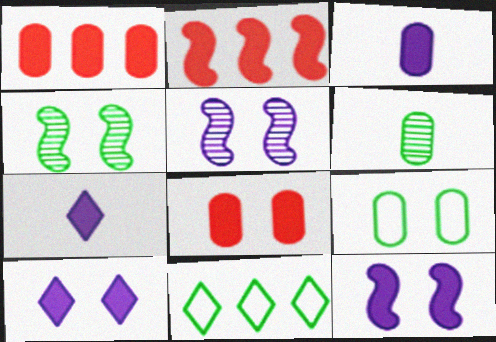[]